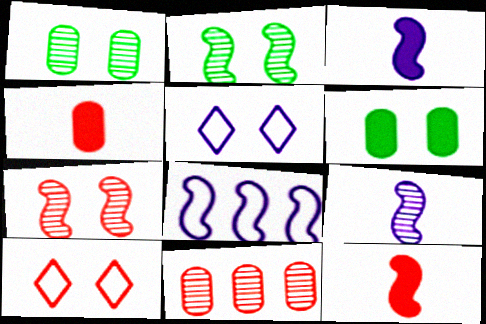[[2, 8, 12], 
[5, 6, 7], 
[10, 11, 12]]